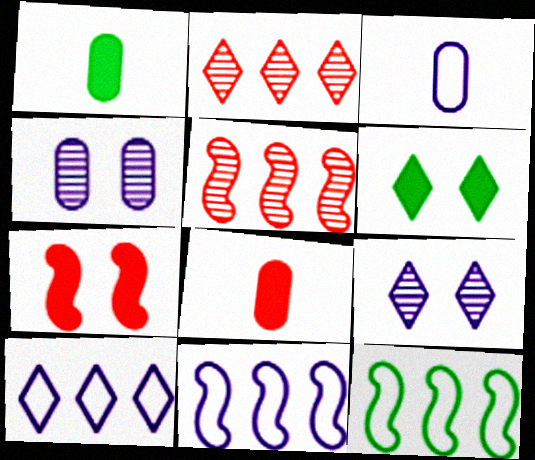[[3, 5, 6], 
[8, 9, 12]]